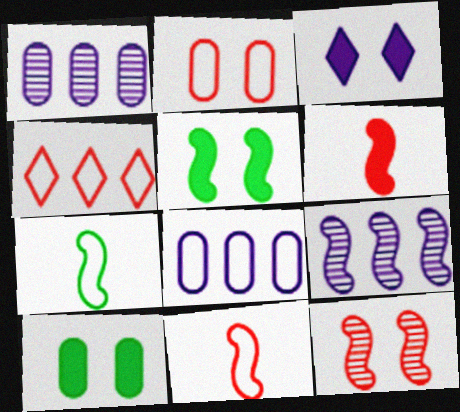[[2, 4, 11], 
[5, 9, 11]]